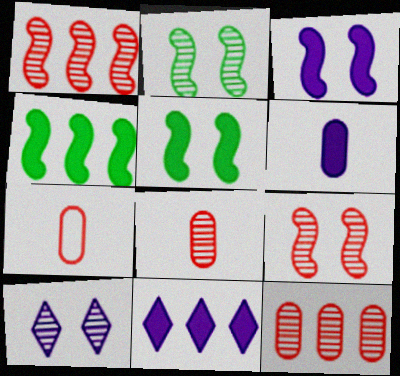[[2, 7, 11], 
[3, 6, 11], 
[4, 7, 10]]